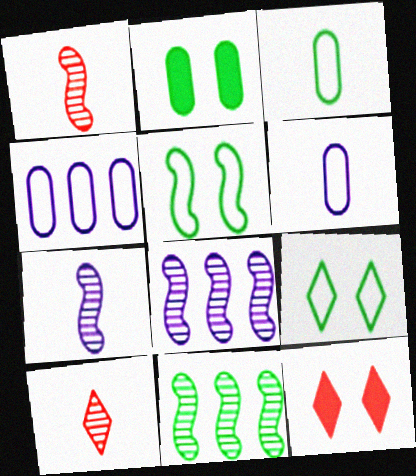[[3, 8, 12], 
[6, 11, 12]]